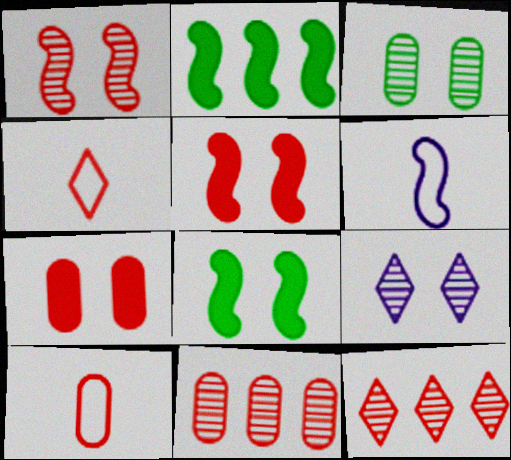[[1, 2, 6], 
[1, 3, 9], 
[2, 9, 10], 
[4, 5, 11], 
[5, 10, 12], 
[7, 10, 11]]